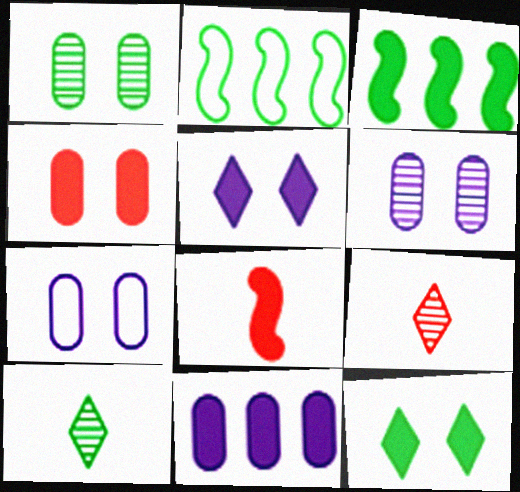[[1, 4, 7], 
[3, 7, 9], 
[8, 11, 12]]